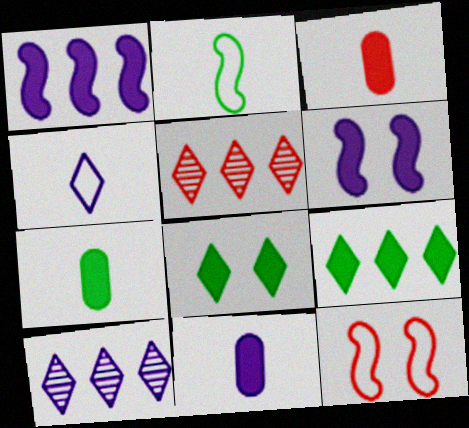[[1, 3, 8], 
[3, 5, 12], 
[3, 6, 9], 
[3, 7, 11], 
[4, 5, 8], 
[7, 10, 12]]